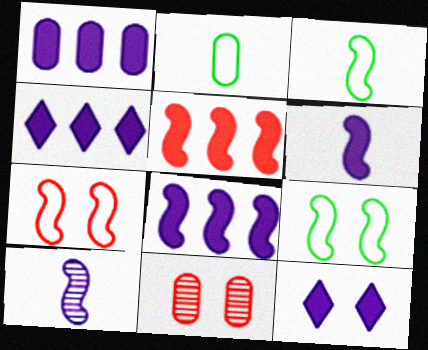[[1, 2, 11], 
[1, 4, 8], 
[1, 6, 12], 
[3, 4, 11], 
[5, 9, 10], 
[9, 11, 12]]